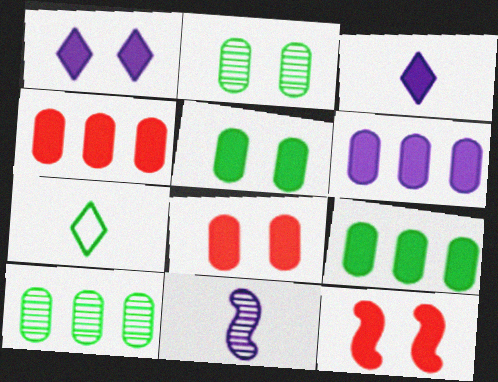[[1, 5, 12], 
[3, 9, 12], 
[4, 6, 9]]